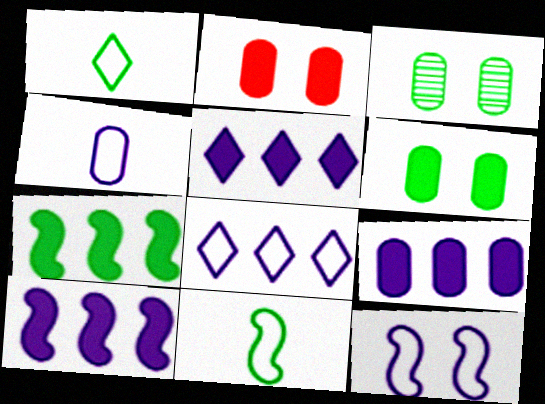[[1, 3, 7], 
[4, 8, 12], 
[5, 9, 10]]